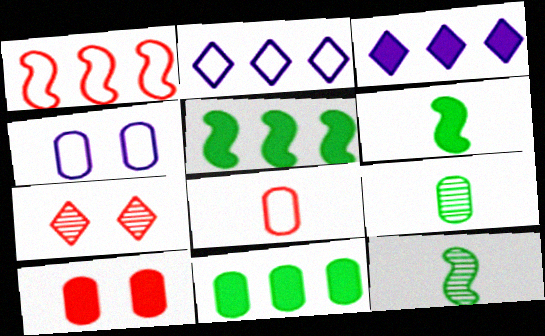[[2, 10, 12], 
[3, 6, 10]]